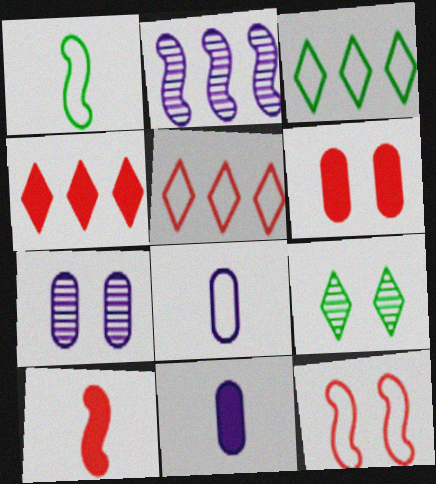[[1, 4, 7], 
[3, 7, 10], 
[3, 8, 12], 
[4, 6, 10]]